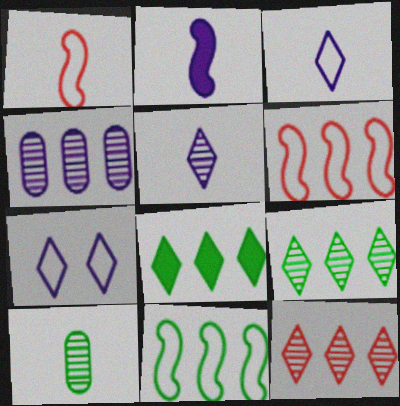[[2, 4, 7], 
[4, 6, 8]]